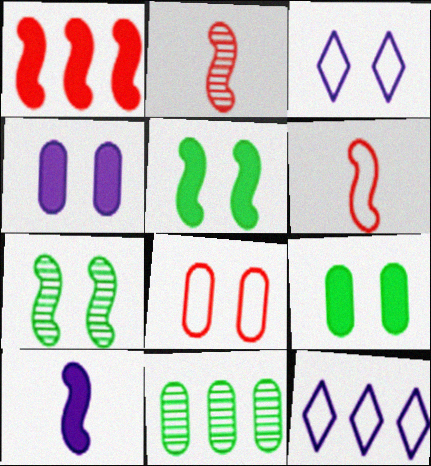[[1, 5, 10], 
[1, 11, 12], 
[2, 9, 12]]